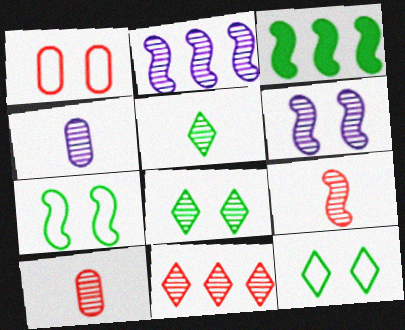[[2, 8, 10], 
[4, 5, 9]]